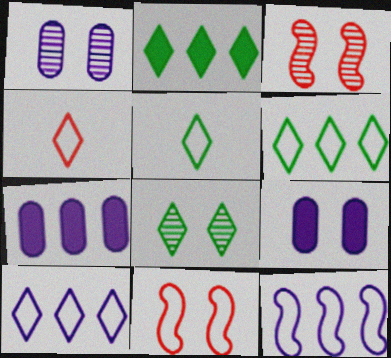[[1, 3, 8], 
[2, 5, 8], 
[3, 5, 7], 
[8, 9, 11]]